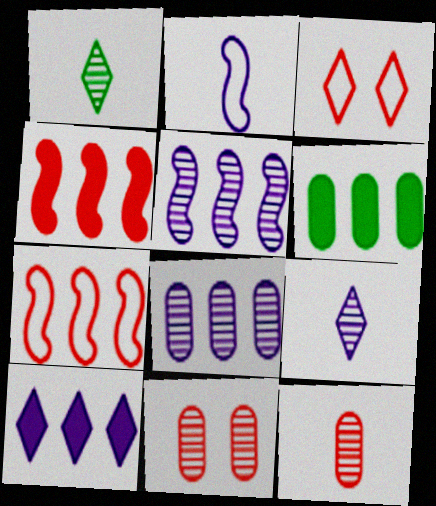[[1, 3, 10], 
[1, 5, 11], 
[3, 4, 12], 
[4, 6, 10]]